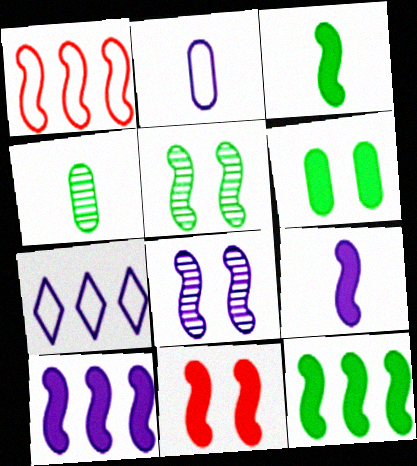[[1, 3, 8], 
[1, 5, 9], 
[3, 10, 11], 
[4, 7, 11], 
[9, 11, 12]]